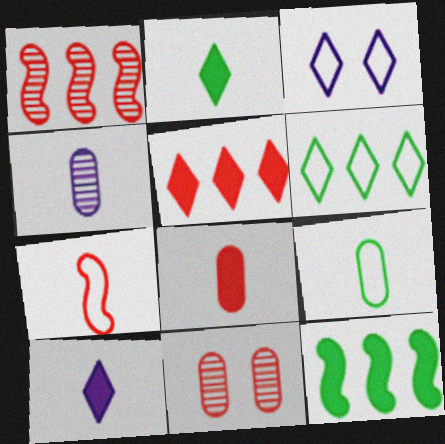[[2, 4, 7], 
[4, 8, 9], 
[5, 7, 11]]